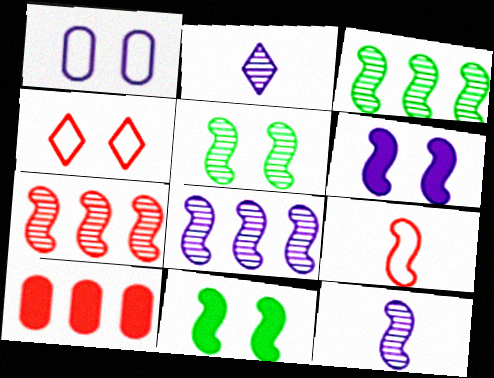[[3, 6, 9], 
[3, 7, 8], 
[5, 7, 12], 
[8, 9, 11]]